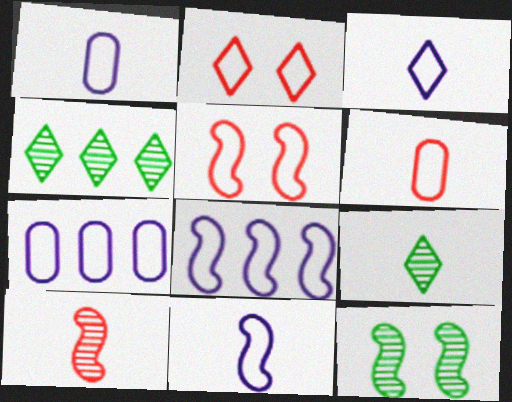[[1, 3, 11]]